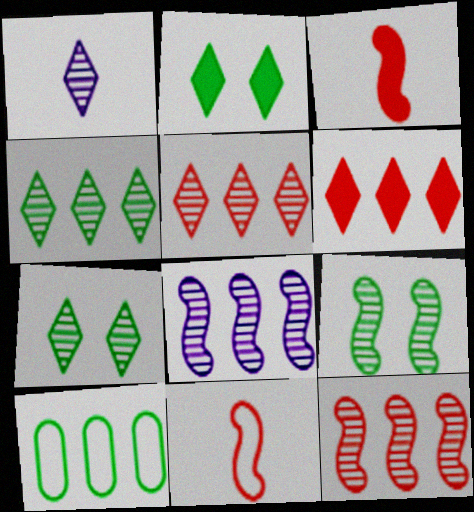[[1, 5, 7], 
[6, 8, 10]]